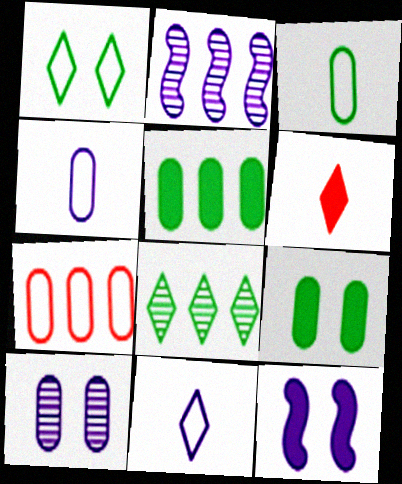[[5, 6, 12]]